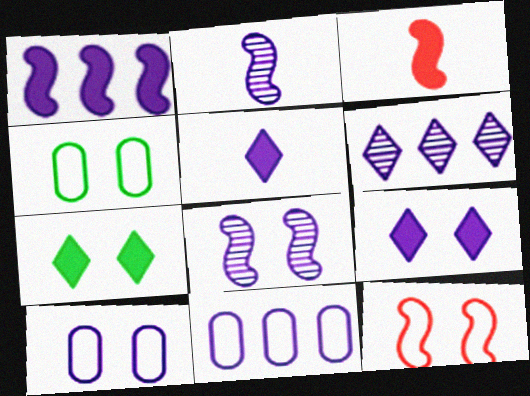[[1, 6, 11], 
[2, 9, 11], 
[3, 4, 6], 
[5, 8, 11], 
[8, 9, 10]]